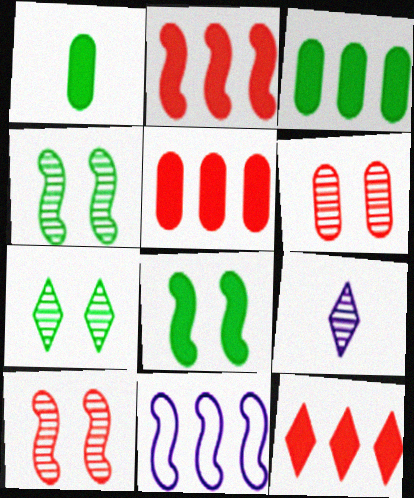[[2, 5, 12]]